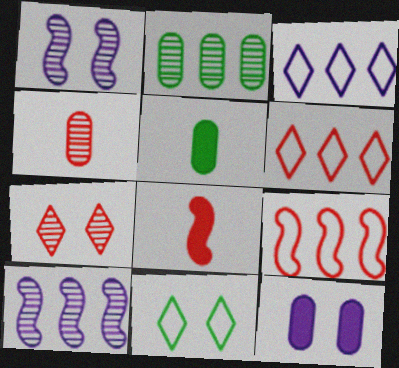[[1, 5, 6]]